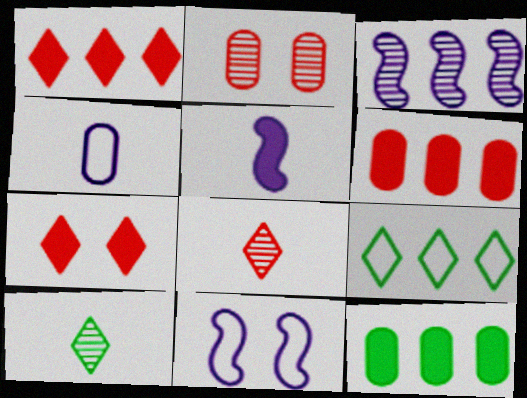[[2, 3, 10], 
[2, 4, 12], 
[2, 5, 9], 
[3, 5, 11], 
[3, 6, 9], 
[5, 7, 12], 
[6, 10, 11], 
[8, 11, 12]]